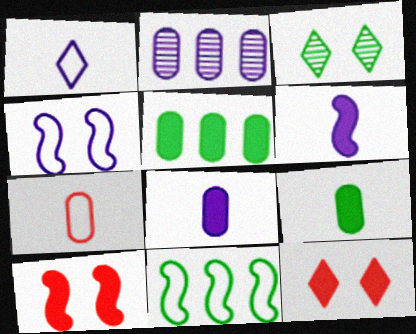[[3, 9, 11], 
[5, 6, 12]]